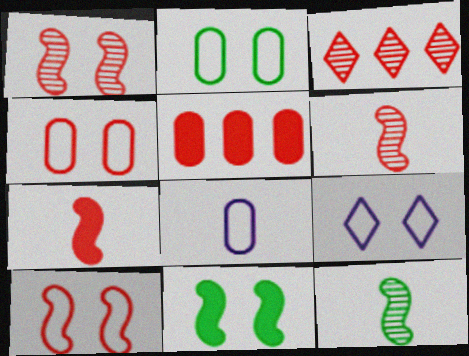[[2, 9, 10], 
[3, 4, 7], 
[3, 8, 11], 
[5, 9, 12]]